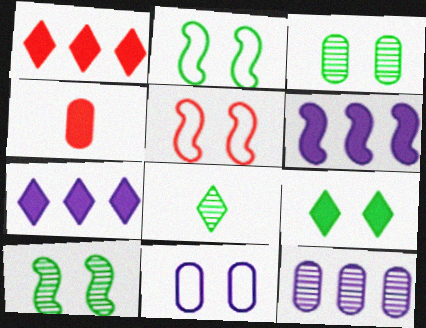[[2, 3, 9], 
[4, 6, 9]]